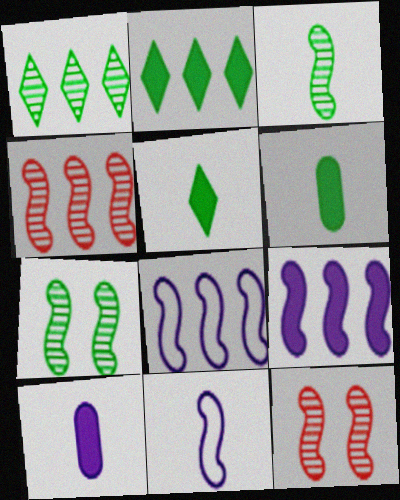[]